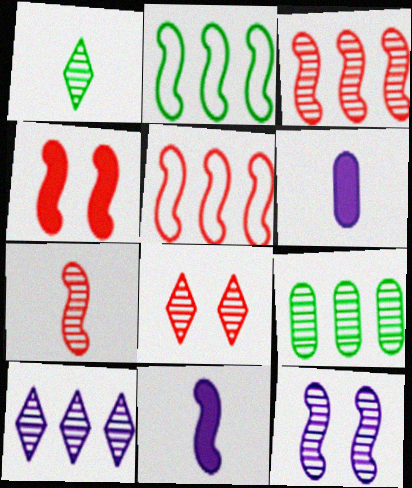[[1, 8, 10], 
[2, 6, 8], 
[3, 9, 10], 
[4, 5, 7]]